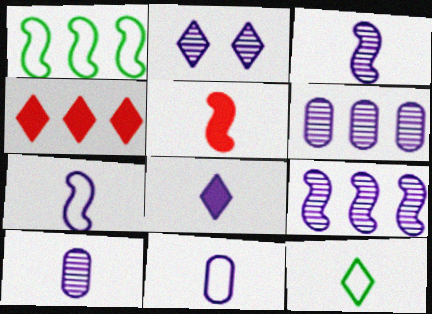[[1, 4, 6], 
[2, 3, 6], 
[2, 4, 12], 
[2, 9, 10], 
[3, 8, 11], 
[5, 10, 12], 
[7, 8, 10]]